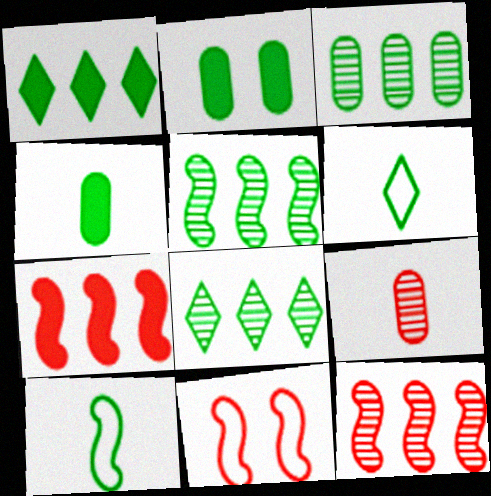[[2, 5, 6], 
[2, 8, 10], 
[3, 5, 8]]